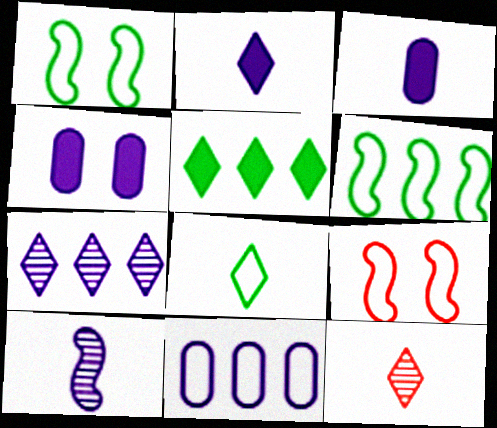[[2, 8, 12], 
[4, 6, 12], 
[8, 9, 11]]